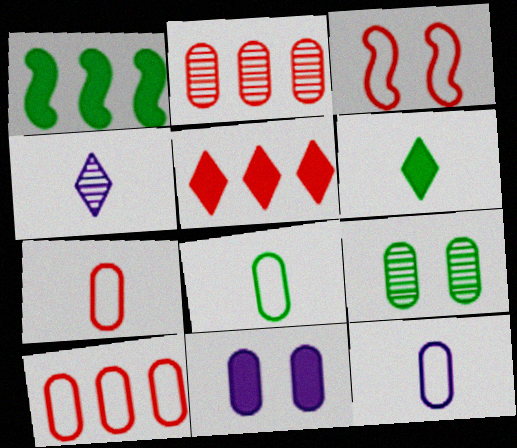[[2, 8, 11], 
[7, 8, 12]]